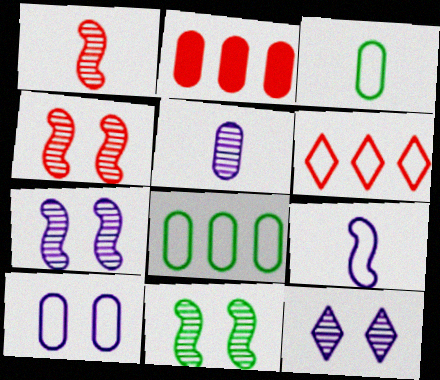[[4, 7, 11]]